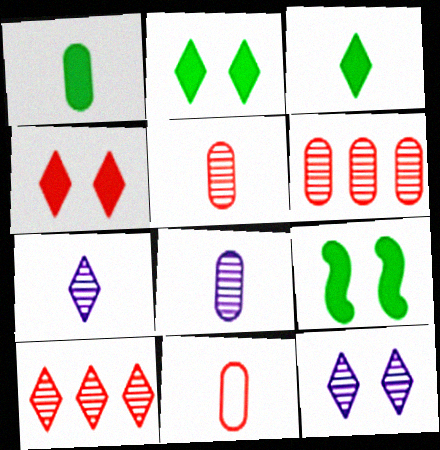[[1, 8, 11]]